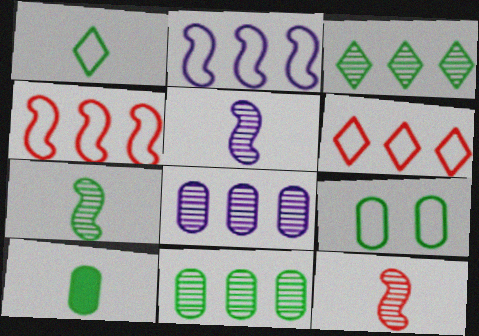[[1, 7, 10], 
[5, 7, 12], 
[9, 10, 11]]